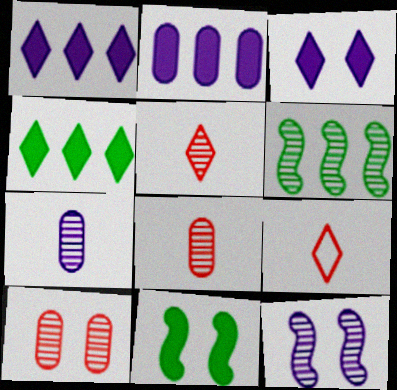[]